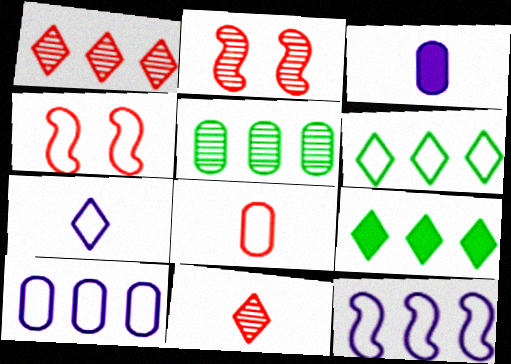[[2, 3, 6]]